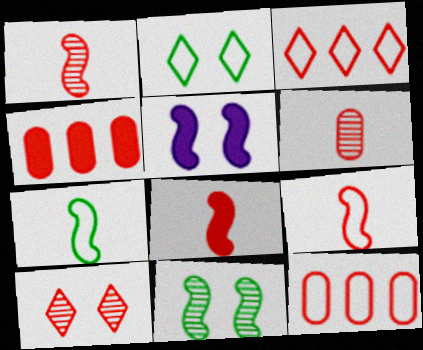[[1, 8, 9], 
[4, 9, 10], 
[8, 10, 12]]